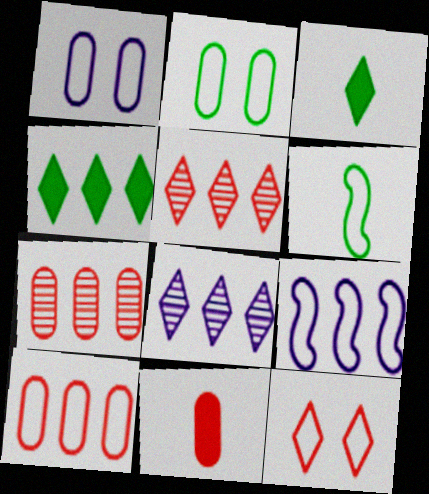[[3, 8, 12], 
[4, 7, 9]]